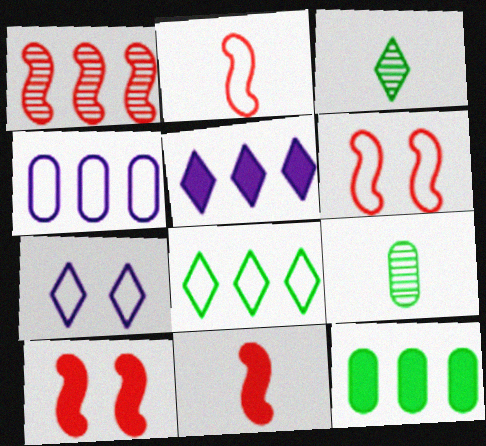[[1, 2, 10], 
[1, 6, 11], 
[3, 4, 10], 
[5, 6, 9]]